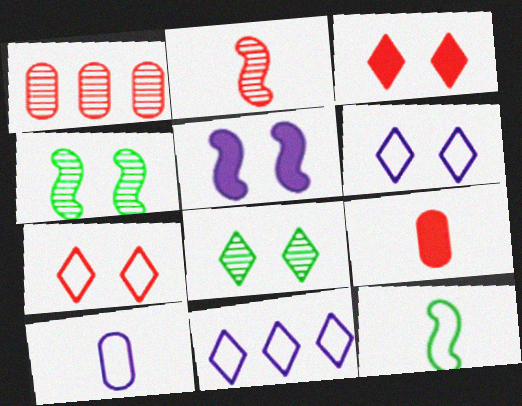[[3, 6, 8], 
[4, 9, 11]]